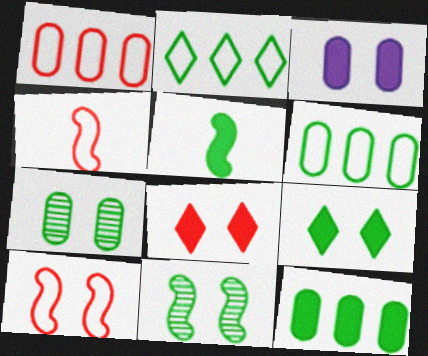[[2, 5, 7], 
[5, 9, 12]]